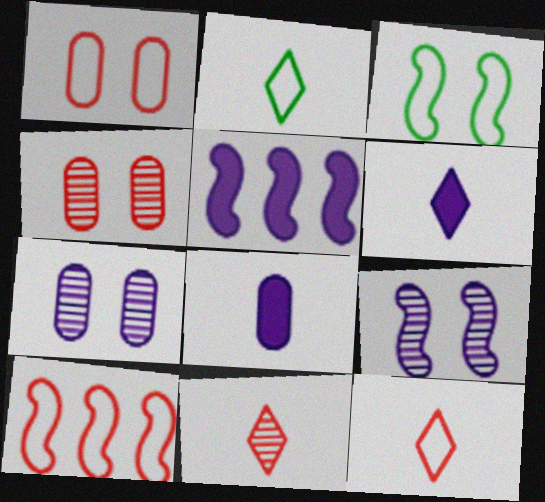[[1, 10, 12], 
[2, 4, 5], 
[2, 6, 11]]